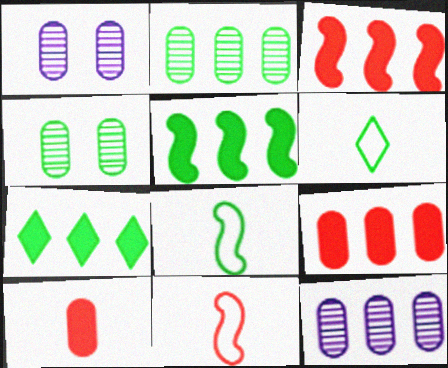[[1, 3, 6], 
[1, 7, 11], 
[4, 5, 6], 
[4, 7, 8]]